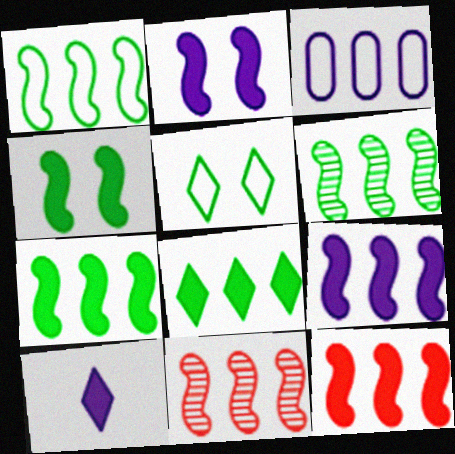[[1, 6, 7], 
[1, 9, 11], 
[3, 8, 11], 
[7, 9, 12]]